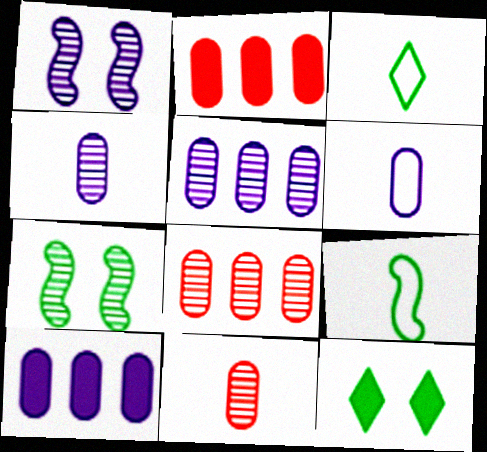[[1, 2, 3]]